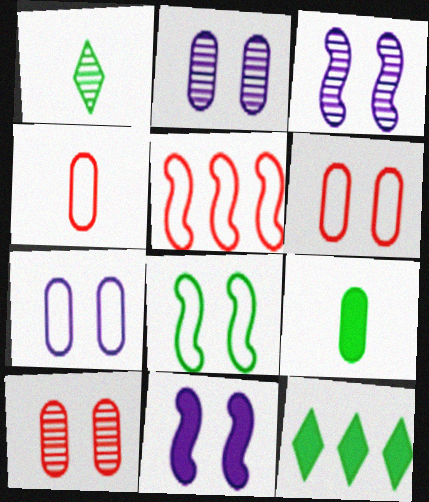[[3, 4, 12]]